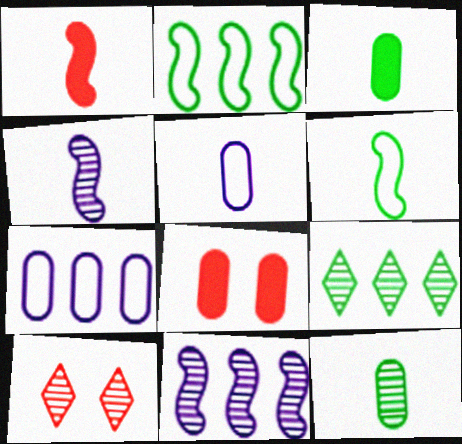[[1, 4, 6], 
[7, 8, 12], 
[10, 11, 12]]